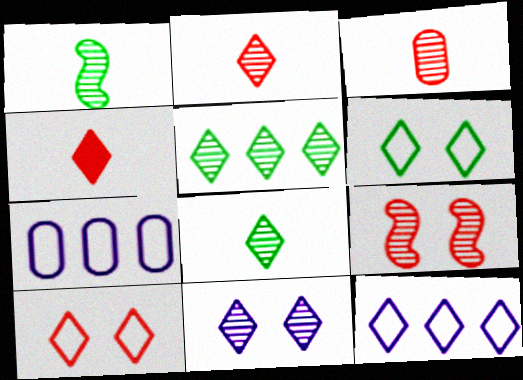[[2, 5, 11]]